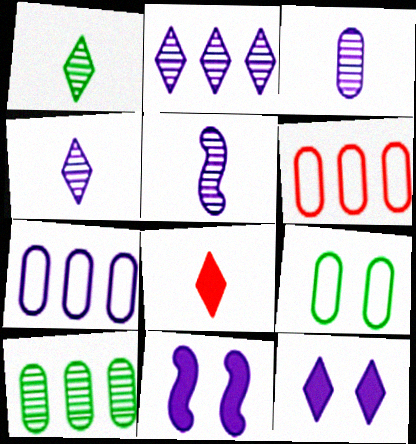[[1, 6, 11], 
[3, 4, 5], 
[4, 7, 11], 
[5, 7, 12]]